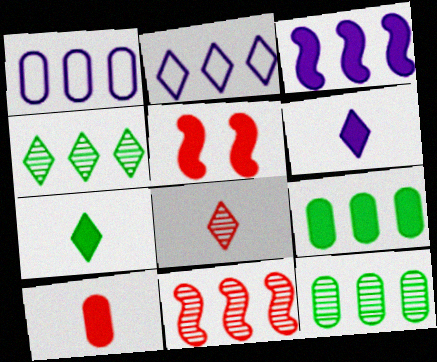[[2, 9, 11], 
[5, 6, 9]]